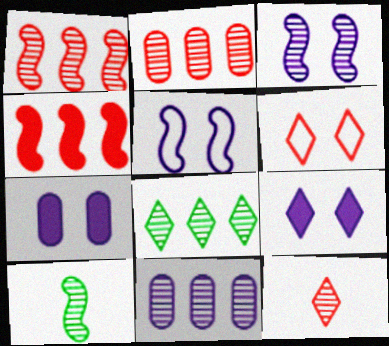[[1, 3, 10], 
[1, 8, 11], 
[4, 5, 10]]